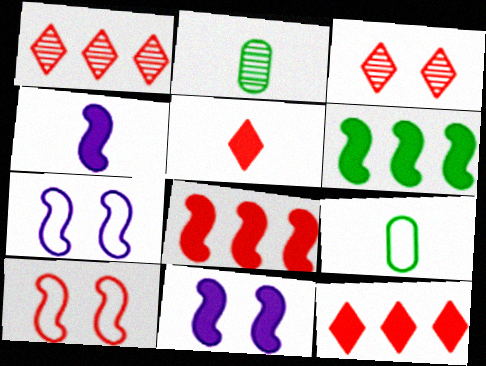[[1, 9, 11], 
[2, 7, 12]]